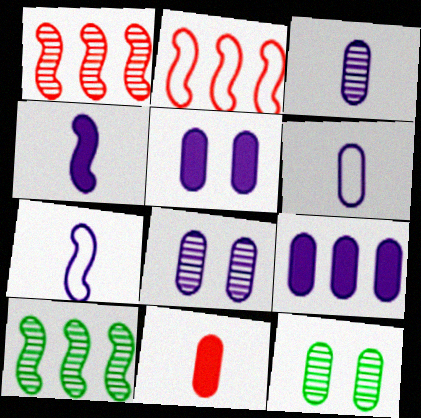[[6, 8, 9]]